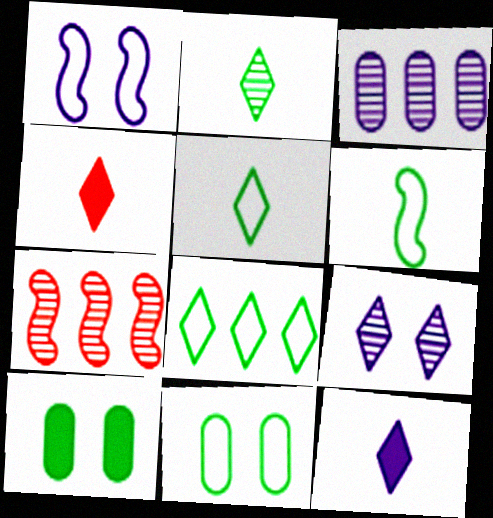[[1, 3, 12], 
[4, 8, 9], 
[6, 8, 11], 
[7, 11, 12]]